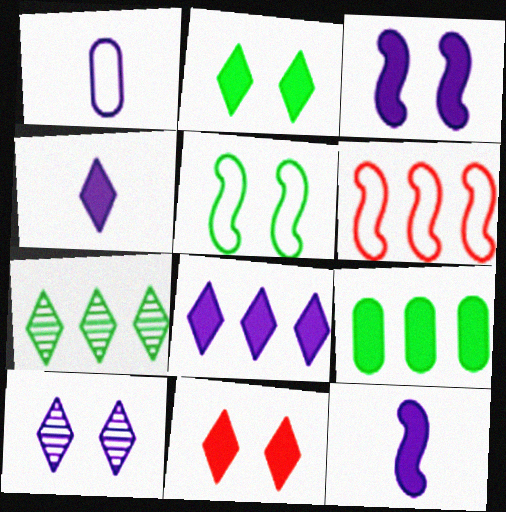[[9, 11, 12]]